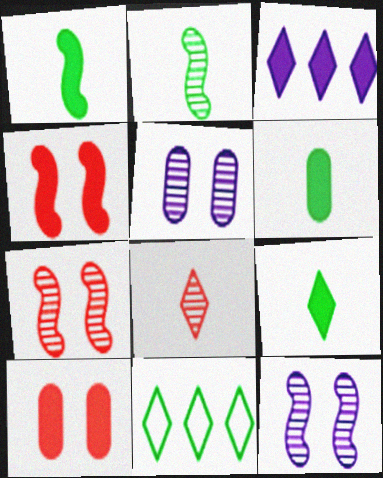[[1, 3, 10], 
[1, 6, 9], 
[3, 4, 6]]